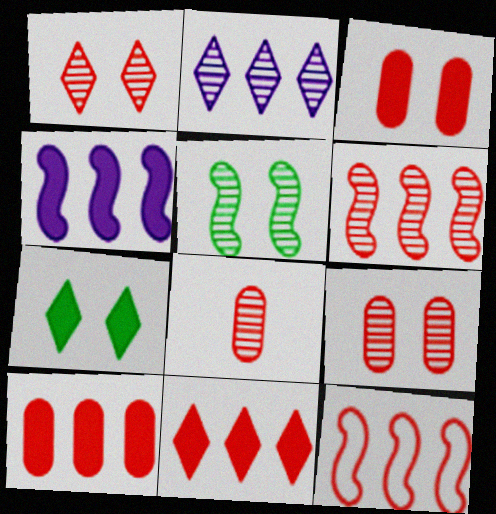[[1, 6, 8], 
[2, 5, 8]]